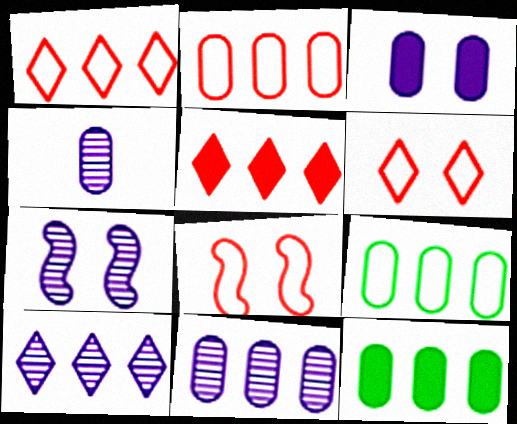[[2, 11, 12], 
[4, 7, 10]]